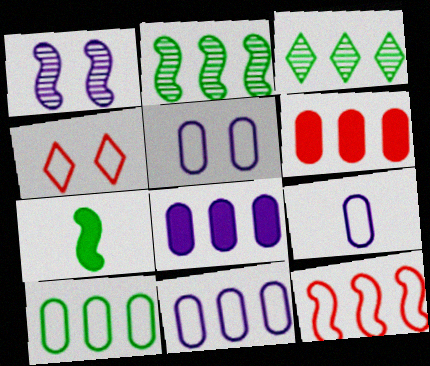[[1, 7, 12], 
[3, 8, 12], 
[5, 9, 11]]